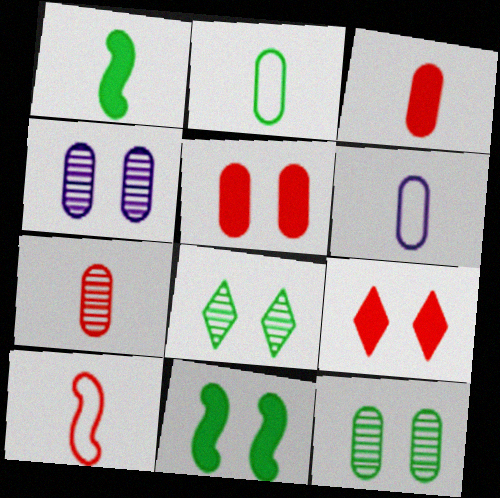[]